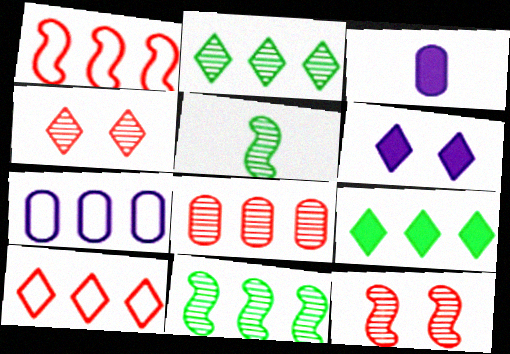[]